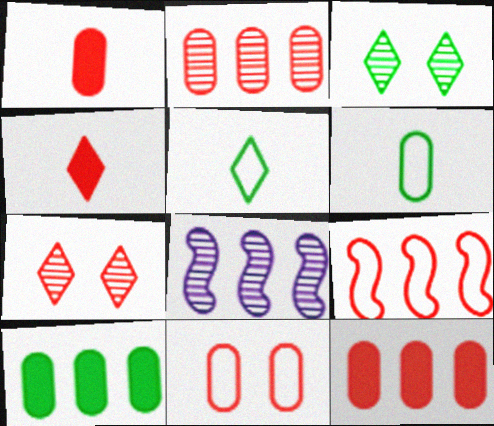[[1, 2, 11], 
[1, 7, 9]]